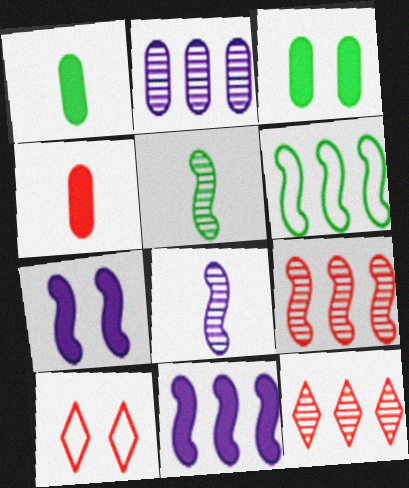[[4, 9, 10], 
[6, 9, 11]]